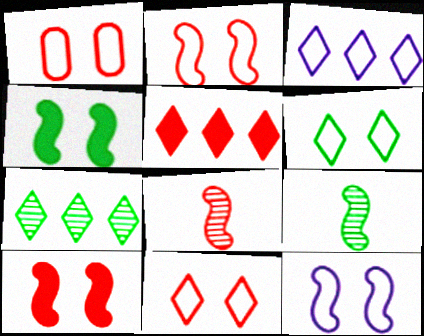[[1, 2, 11], 
[1, 5, 8], 
[1, 6, 12], 
[3, 5, 7]]